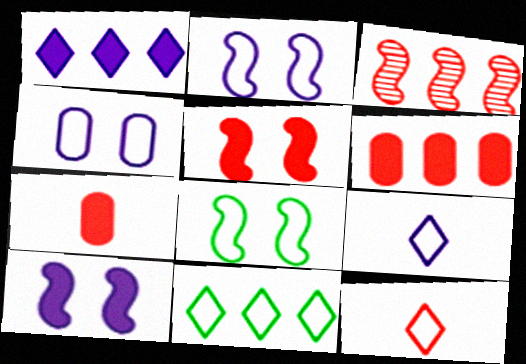[]